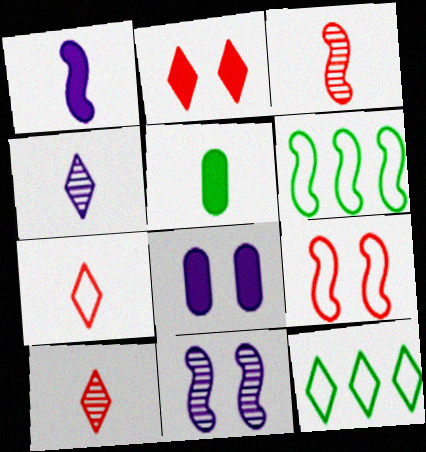[[2, 4, 12], 
[3, 8, 12], 
[6, 8, 10]]